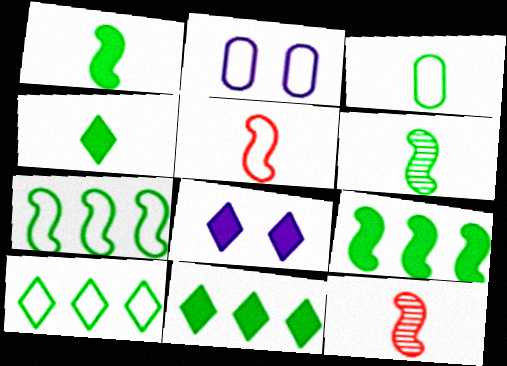[[2, 5, 10], 
[2, 11, 12], 
[3, 4, 6]]